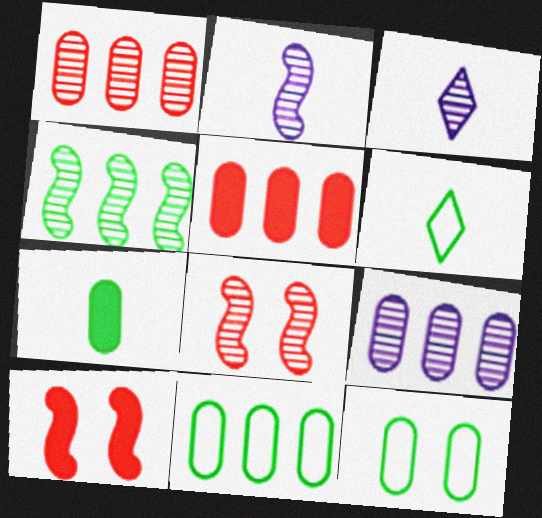[[2, 4, 8], 
[3, 10, 11], 
[5, 9, 11], 
[6, 9, 10]]